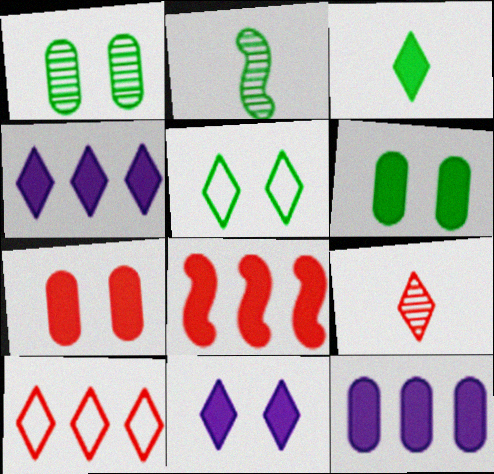[[4, 5, 9]]